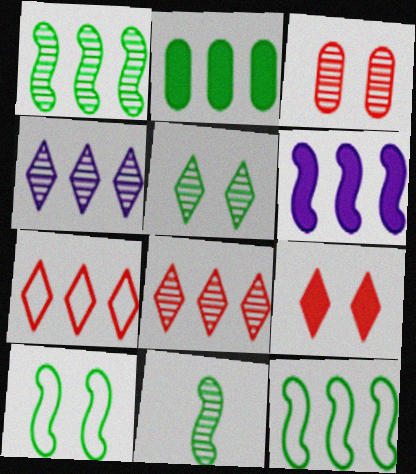[[3, 4, 11]]